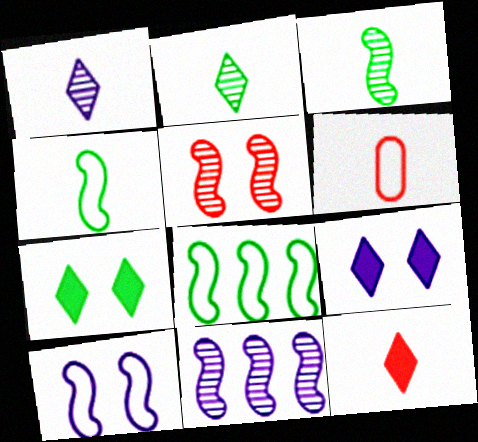[[3, 5, 11], 
[6, 7, 11]]